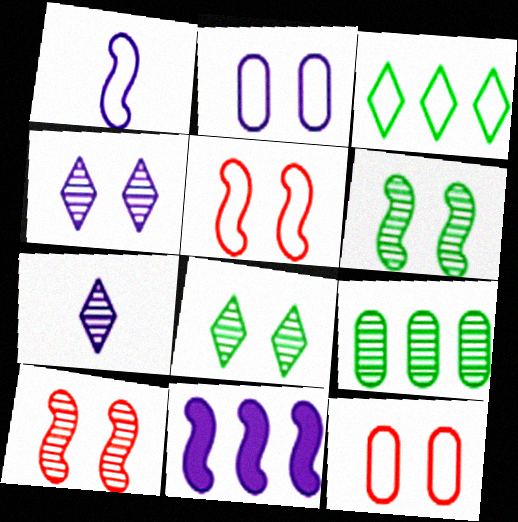[[1, 3, 12], 
[2, 7, 11], 
[7, 9, 10]]